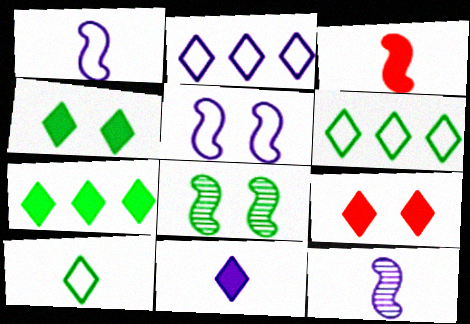[[7, 9, 11]]